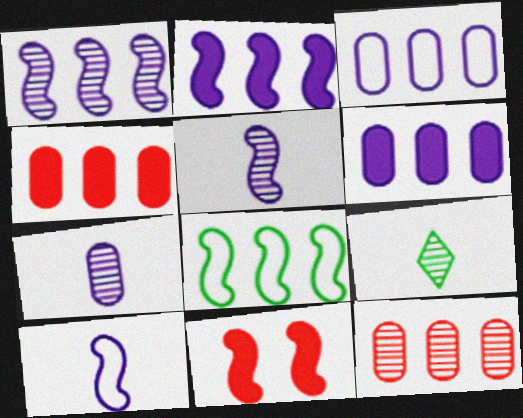[[3, 9, 11], 
[5, 8, 11]]